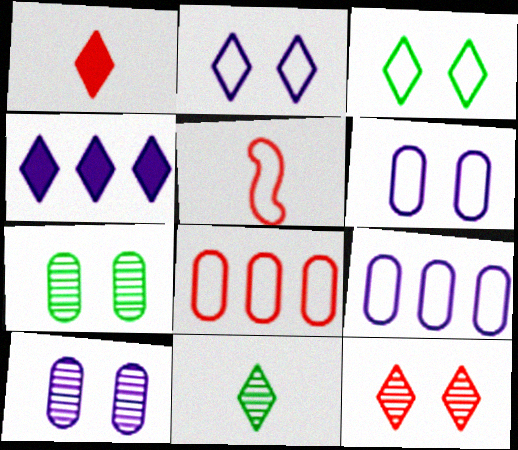[[3, 5, 9], 
[4, 5, 7]]